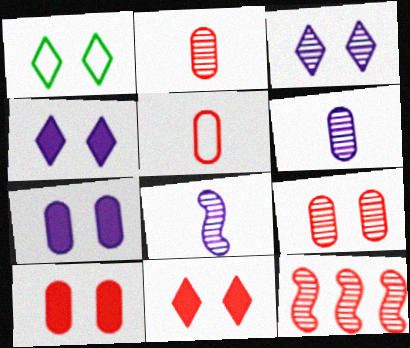[[1, 3, 11], 
[5, 11, 12]]